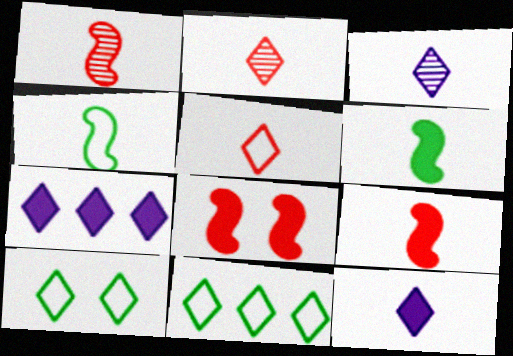[[2, 7, 10]]